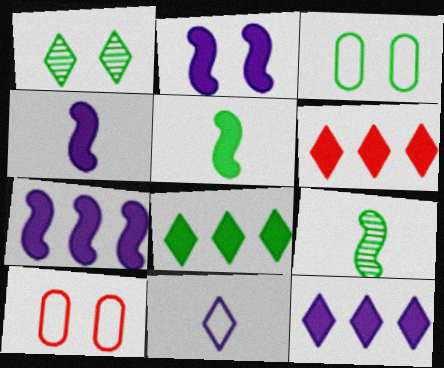[[1, 2, 10], 
[1, 6, 11], 
[2, 4, 7], 
[3, 8, 9], 
[6, 8, 12], 
[9, 10, 12]]